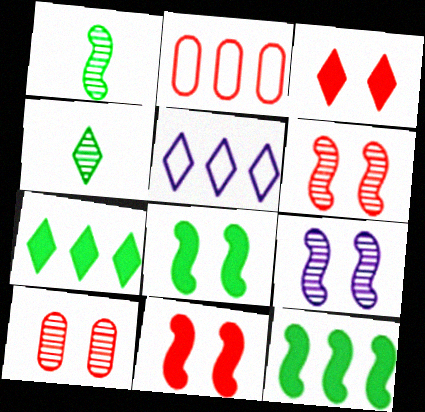[[3, 4, 5]]